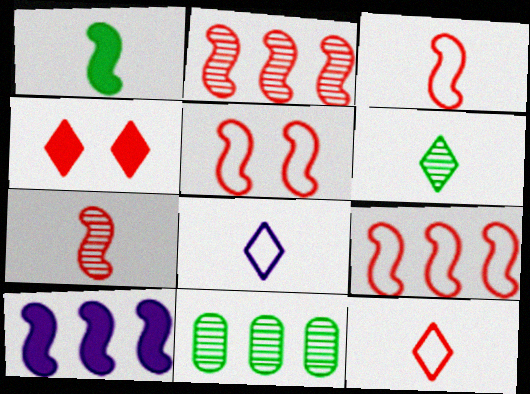[[3, 5, 9]]